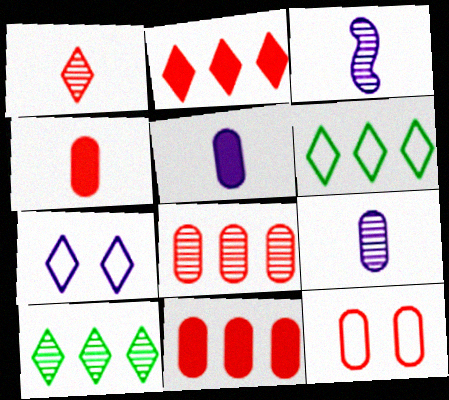[[4, 8, 12]]